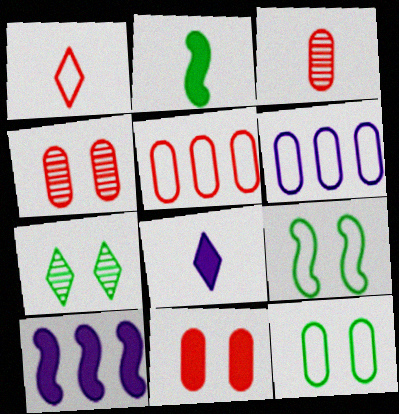[[1, 6, 9], 
[3, 5, 11]]